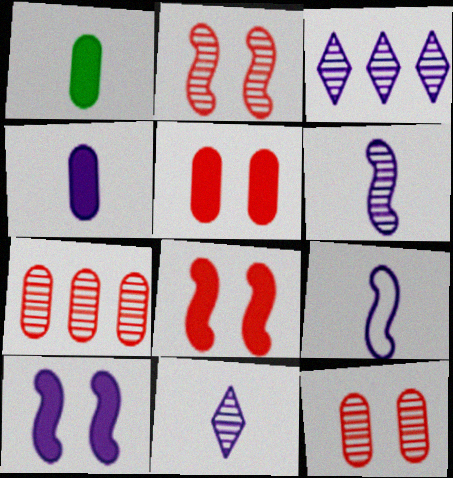[[4, 9, 11]]